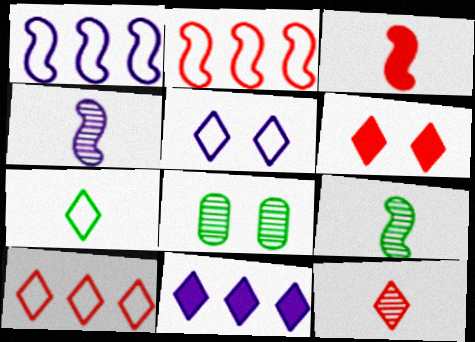[[5, 7, 10], 
[6, 10, 12]]